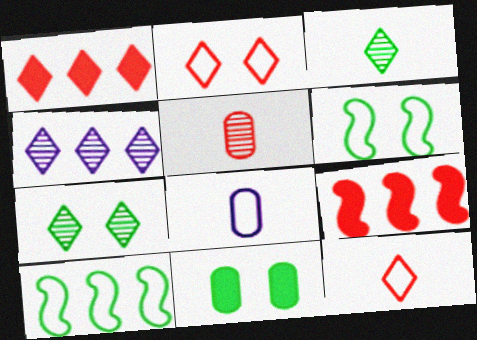[[2, 5, 9], 
[2, 8, 10], 
[3, 10, 11], 
[6, 7, 11], 
[7, 8, 9]]